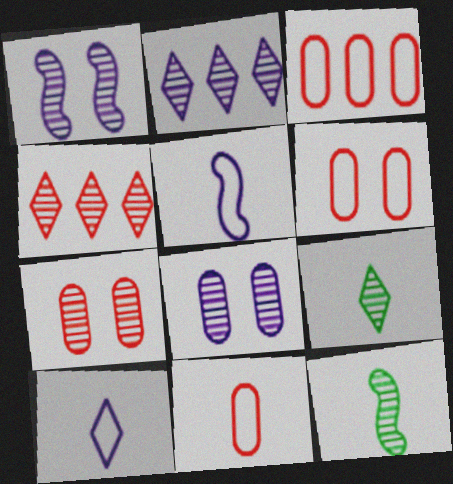[[2, 7, 12], 
[3, 6, 11], 
[4, 8, 12]]